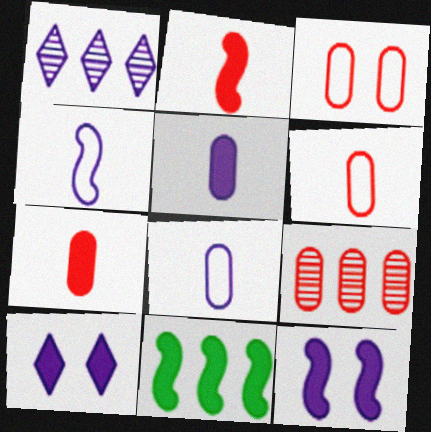[[1, 8, 12], 
[2, 11, 12], 
[3, 7, 9], 
[7, 10, 11]]